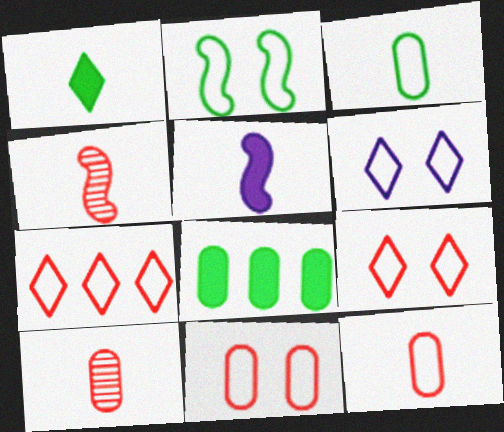[[2, 6, 11], 
[4, 6, 8]]